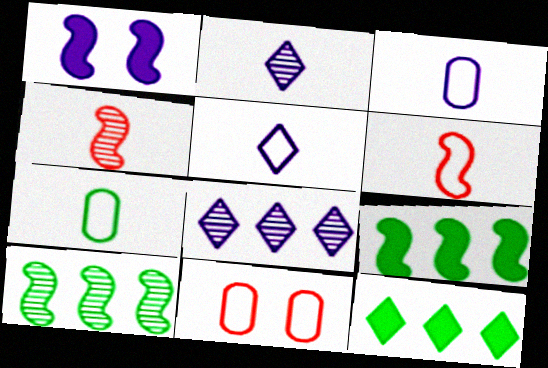[[1, 3, 8], 
[1, 6, 10], 
[2, 9, 11], 
[5, 6, 7]]